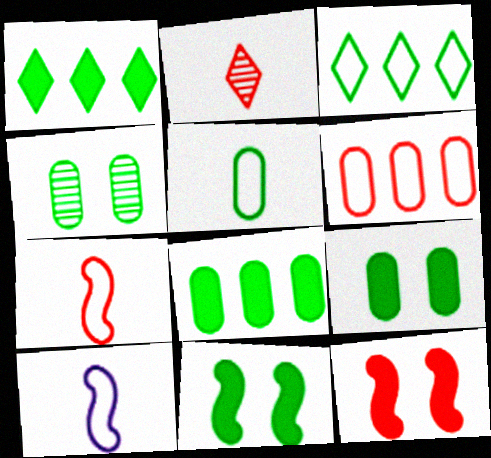[[2, 6, 12], 
[4, 5, 8]]